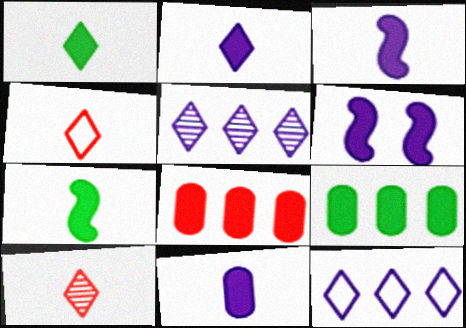[[1, 6, 8], 
[2, 3, 11]]